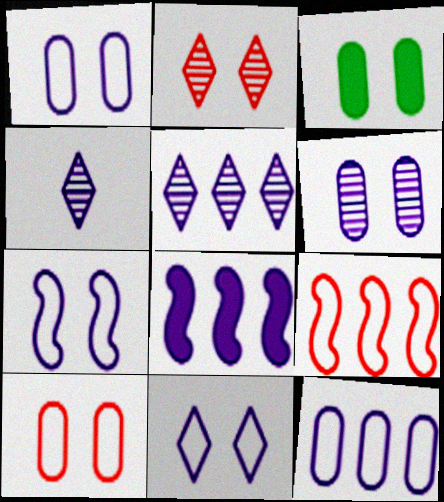[[1, 4, 8], 
[1, 7, 11], 
[2, 3, 7], 
[3, 4, 9], 
[3, 6, 10], 
[5, 8, 12]]